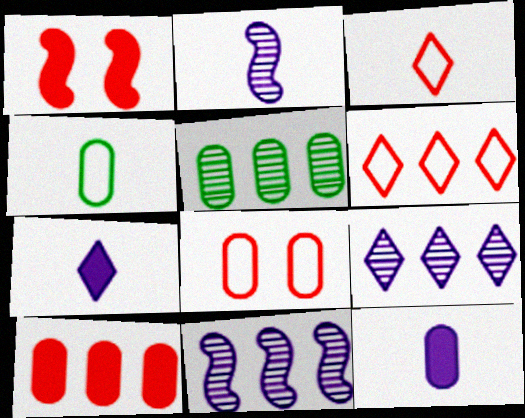[[1, 4, 9], 
[5, 8, 12]]